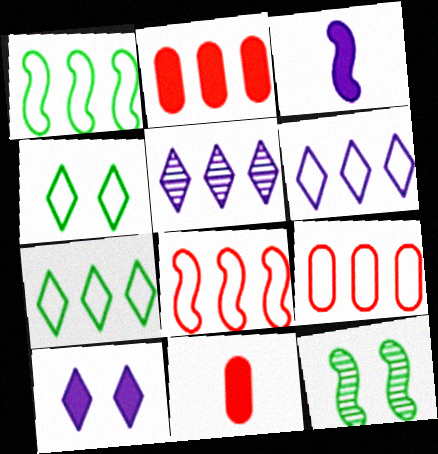[[1, 2, 5], 
[1, 6, 9], 
[3, 8, 12], 
[6, 11, 12]]